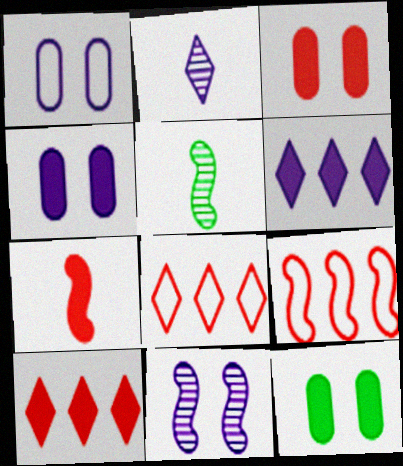[[1, 5, 10], 
[2, 9, 12], 
[3, 4, 12], 
[3, 7, 10], 
[4, 5, 8], 
[6, 7, 12]]